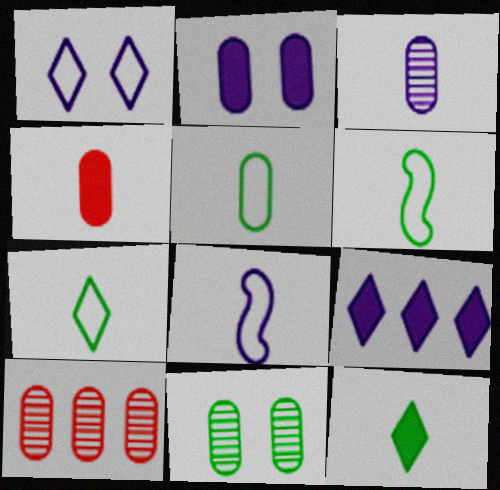[[2, 5, 10], 
[3, 4, 5], 
[3, 10, 11], 
[5, 6, 7]]